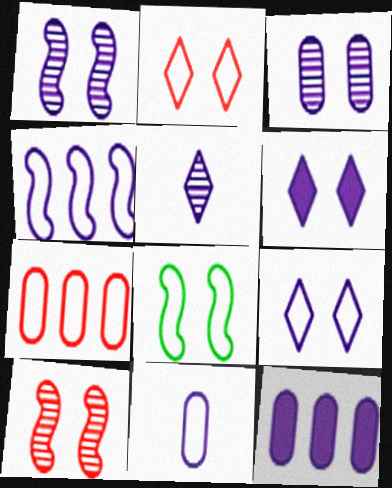[[3, 11, 12], 
[4, 9, 11]]